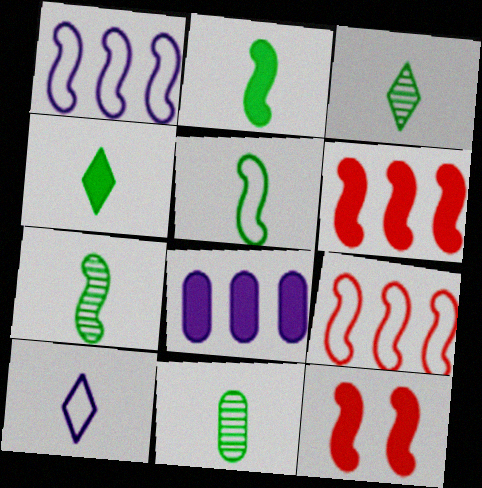[[1, 7, 12], 
[2, 5, 7], 
[3, 7, 11], 
[4, 5, 11], 
[4, 8, 12]]